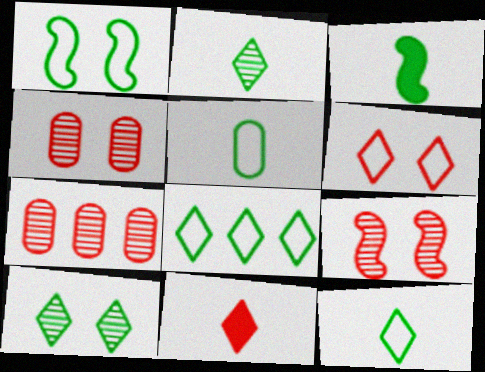[[1, 5, 8], 
[2, 3, 5]]